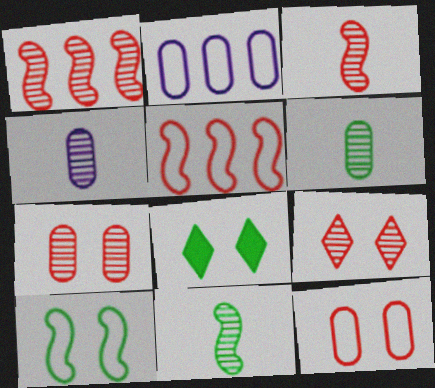[[2, 3, 8], 
[4, 5, 8]]